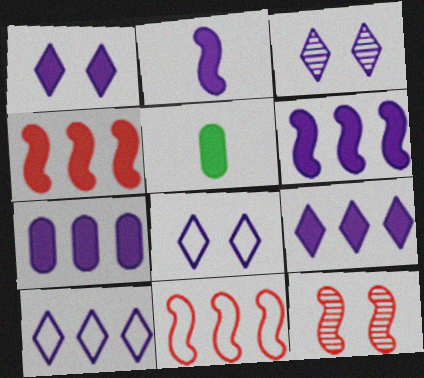[[1, 2, 7], 
[1, 3, 8], 
[1, 4, 5], 
[3, 5, 11], 
[5, 10, 12], 
[6, 7, 9]]